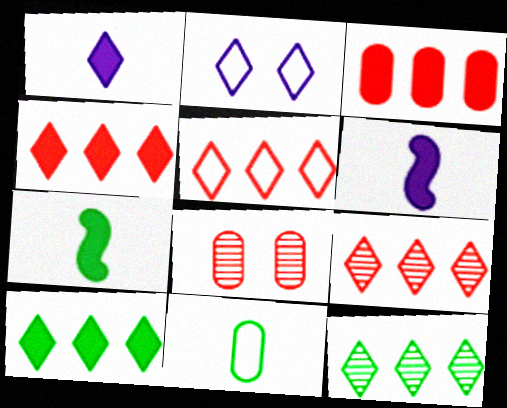[[4, 5, 9]]